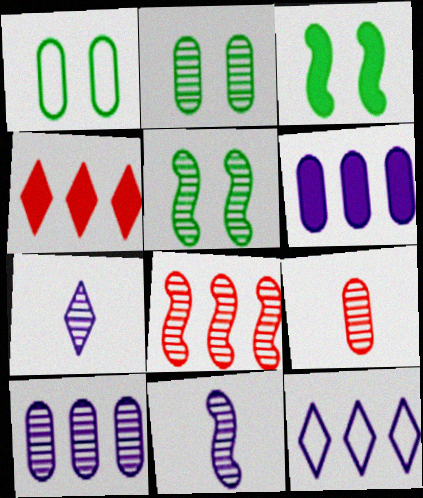[[1, 4, 11], 
[1, 6, 9], 
[2, 7, 8], 
[2, 9, 10], 
[3, 9, 12], 
[5, 8, 11]]